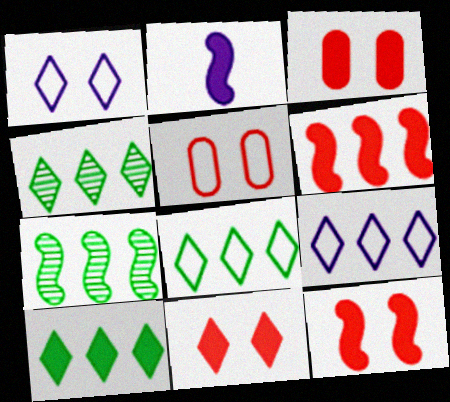[[2, 3, 10], 
[2, 4, 5], 
[3, 11, 12], 
[4, 8, 10]]